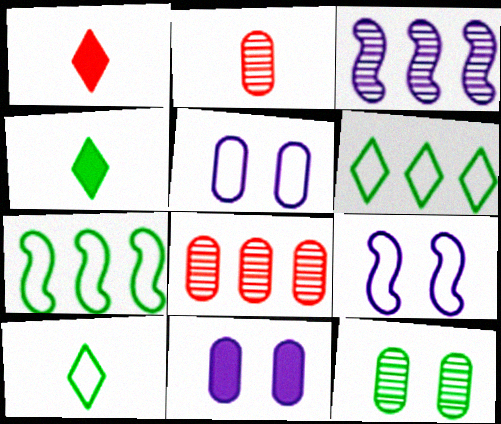[[4, 7, 12], 
[4, 8, 9]]